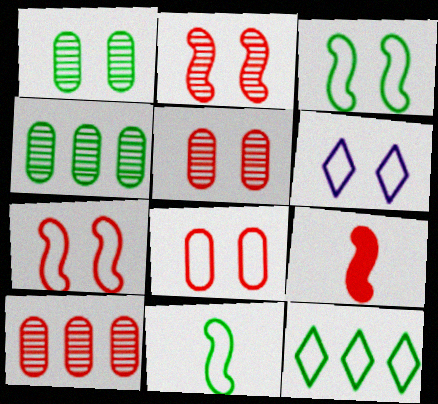[[3, 6, 8], 
[4, 6, 9]]